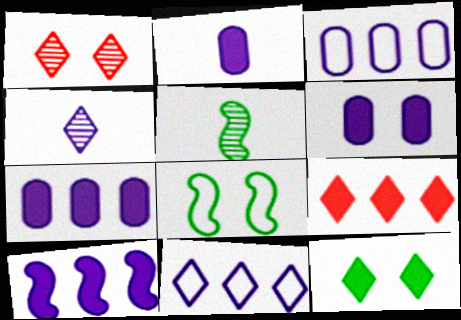[[1, 6, 8], 
[2, 6, 7]]